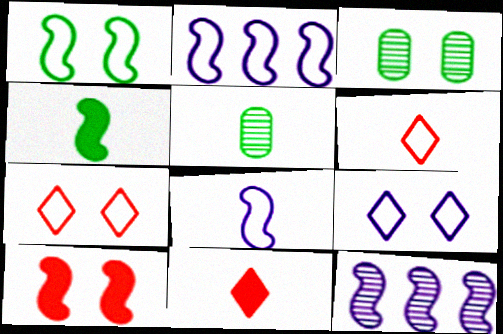[[2, 3, 11], 
[3, 9, 10], 
[5, 8, 11]]